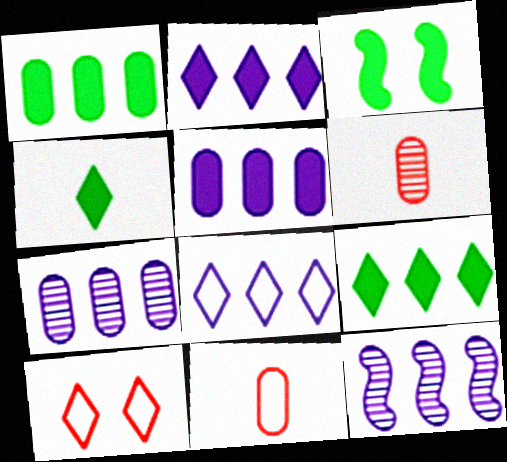[[1, 3, 4], 
[3, 6, 8], 
[5, 8, 12]]